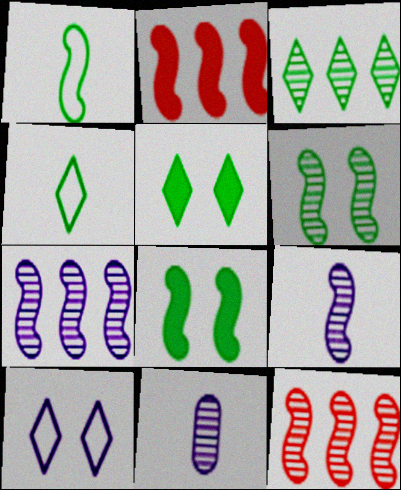[[3, 4, 5], 
[6, 9, 12]]